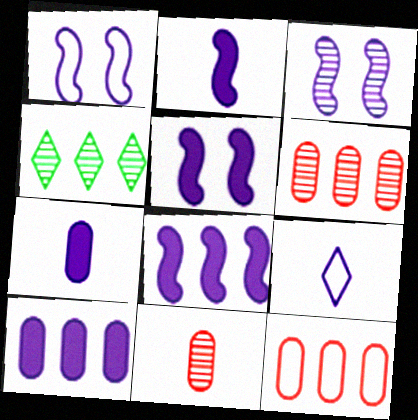[[1, 3, 5], 
[2, 5, 8], 
[3, 4, 11], 
[3, 9, 10], 
[4, 8, 12]]